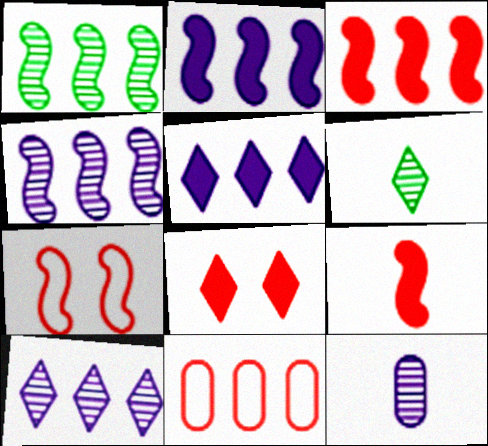[[1, 5, 11]]